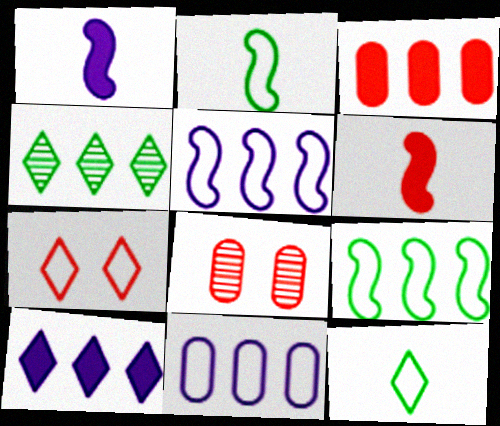[[2, 7, 11], 
[2, 8, 10], 
[3, 4, 5]]